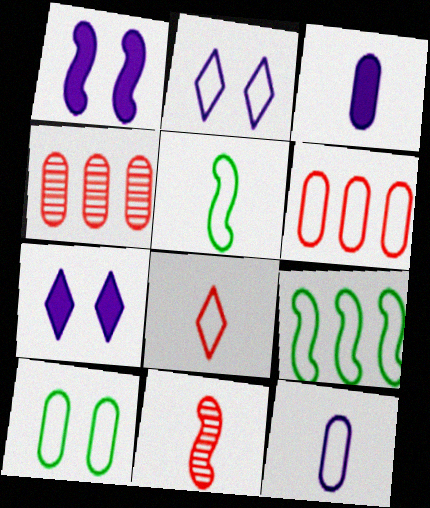[[1, 9, 11], 
[2, 5, 6], 
[3, 4, 10], 
[4, 5, 7], 
[5, 8, 12], 
[6, 10, 12]]